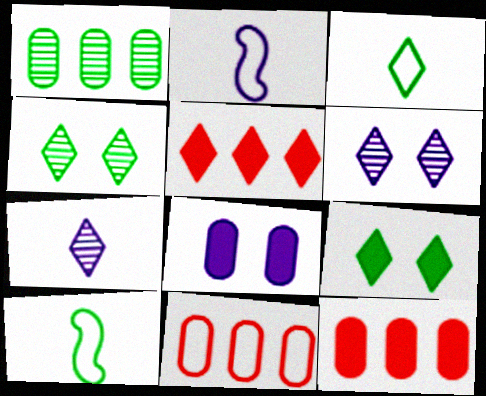[[1, 9, 10], 
[2, 4, 12], 
[3, 5, 6], 
[6, 10, 12]]